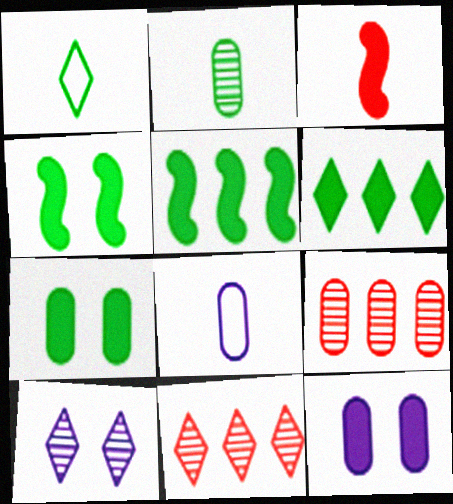[[3, 6, 12], 
[4, 8, 11], 
[7, 8, 9]]